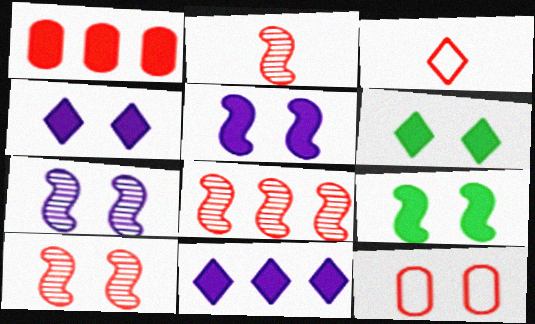[[1, 3, 10], 
[2, 8, 10], 
[6, 7, 12]]